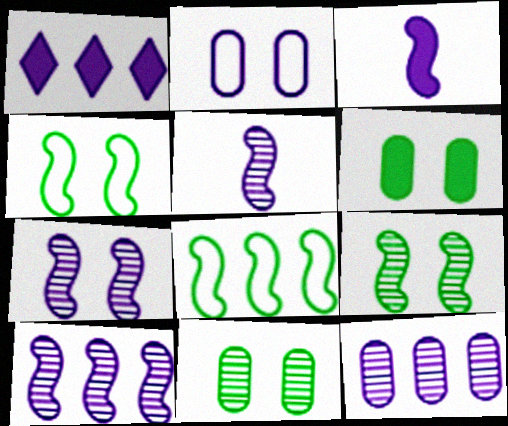[[1, 2, 5], 
[5, 7, 10]]